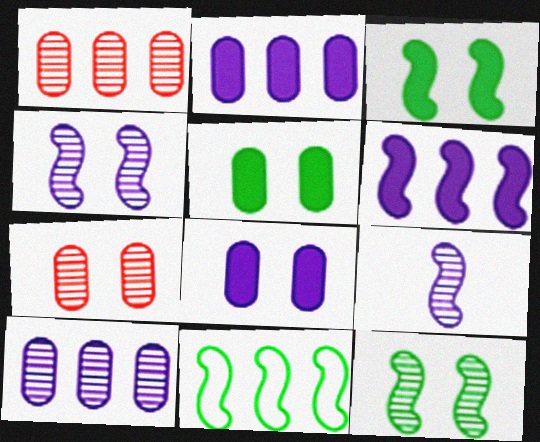[]